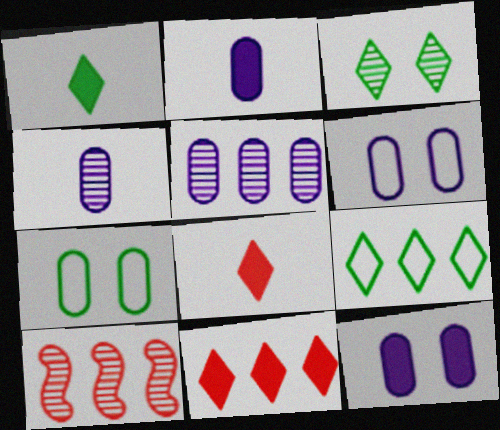[[1, 3, 9], 
[1, 6, 10], 
[2, 5, 6], 
[3, 4, 10]]